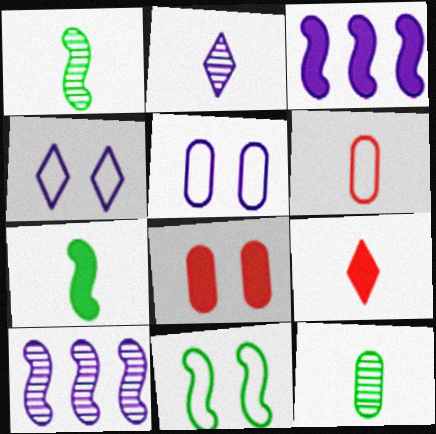[[2, 3, 5], 
[2, 6, 7]]